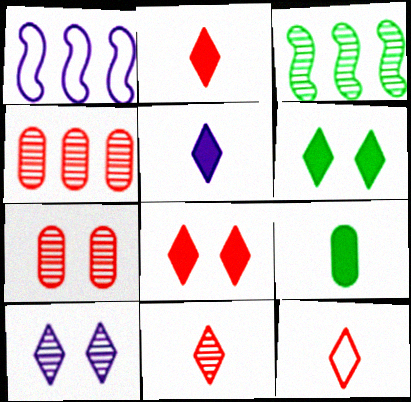[[2, 11, 12]]